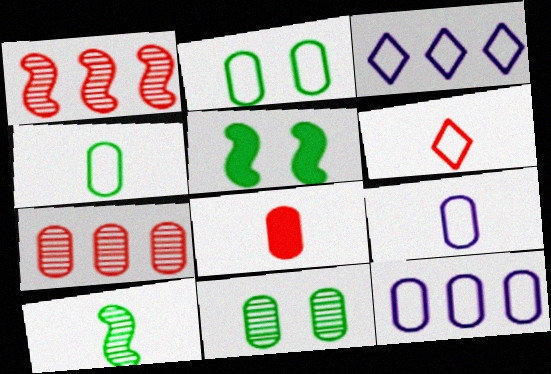[[8, 11, 12]]